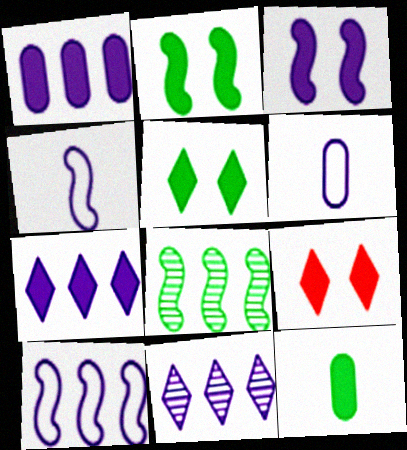[[1, 10, 11], 
[3, 6, 11], 
[6, 8, 9]]